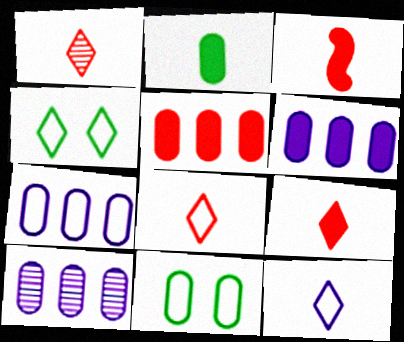[[1, 8, 9], 
[3, 4, 10], 
[6, 7, 10]]